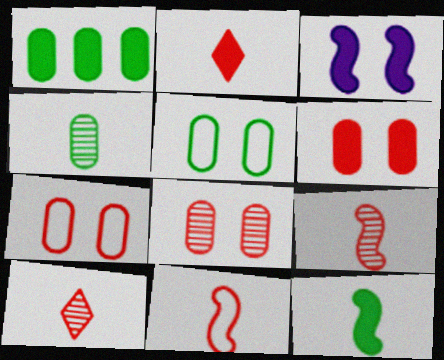[[1, 2, 3], 
[1, 4, 5], 
[6, 7, 8]]